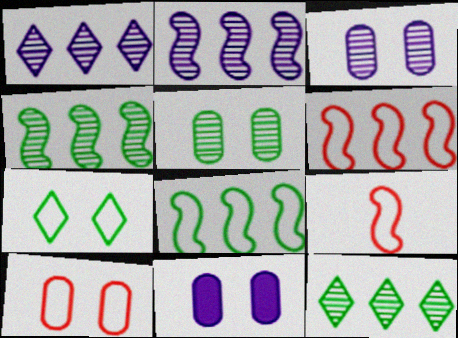[[5, 10, 11], 
[9, 11, 12]]